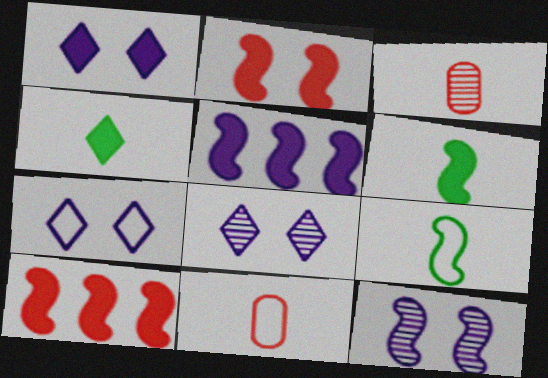[[1, 7, 8], 
[2, 5, 6], 
[9, 10, 12]]